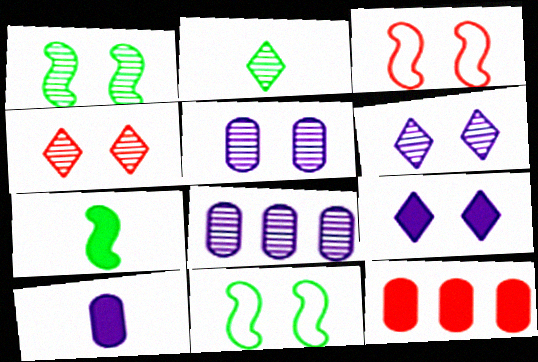[[1, 4, 5], 
[7, 9, 12]]